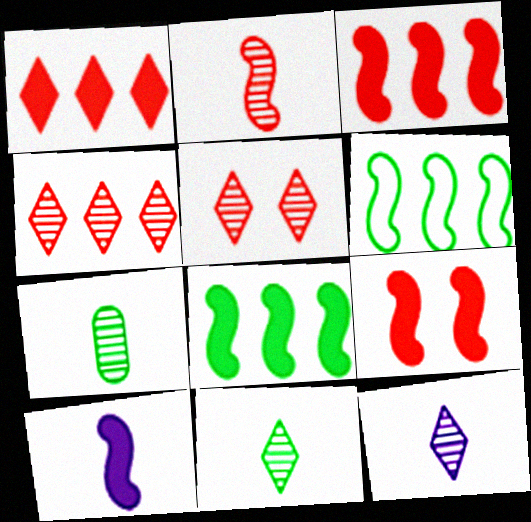[[2, 7, 12], 
[8, 9, 10]]